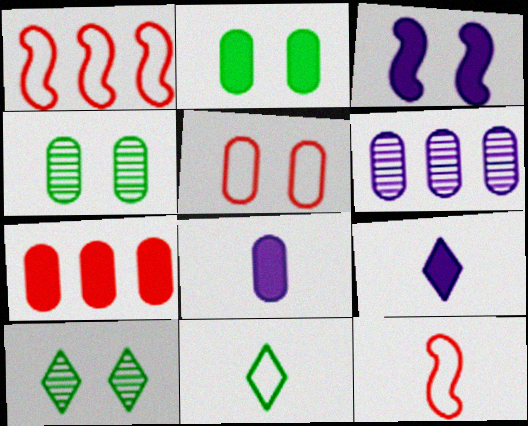[[1, 4, 9], 
[1, 8, 10], 
[2, 7, 8], 
[3, 5, 10]]